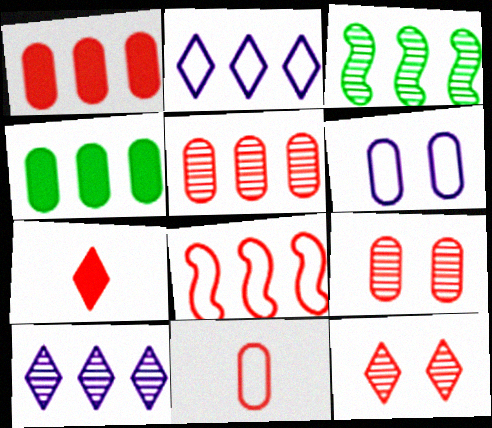[[1, 2, 3], 
[1, 9, 11], 
[3, 5, 10], 
[3, 6, 7], 
[4, 8, 10], 
[7, 8, 9]]